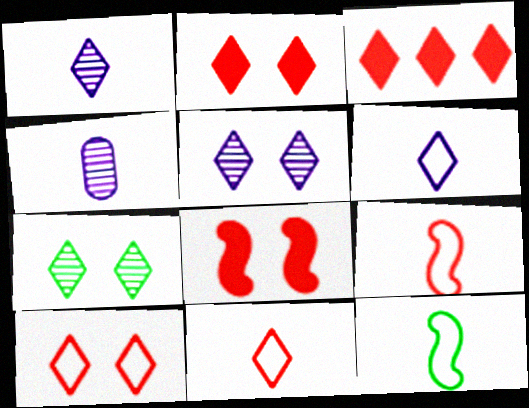[[3, 6, 7]]